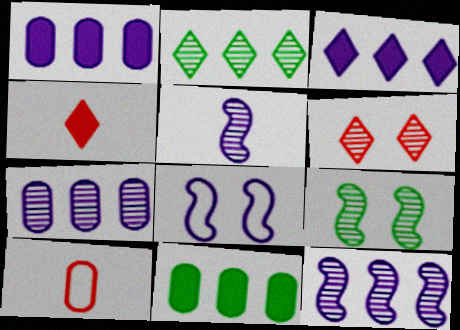[[3, 9, 10]]